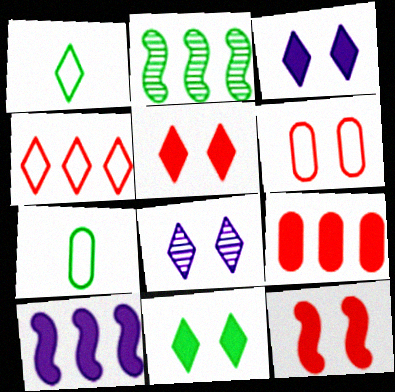[[2, 7, 11], 
[3, 5, 11]]